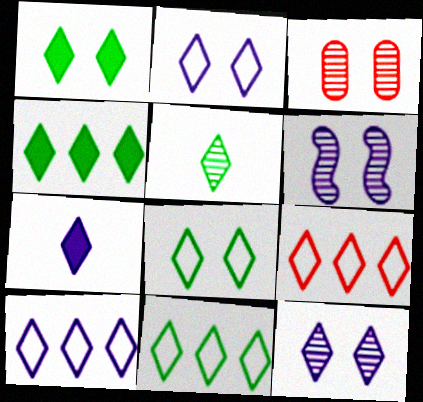[[1, 5, 11], 
[4, 5, 8], 
[7, 10, 12], 
[9, 10, 11]]